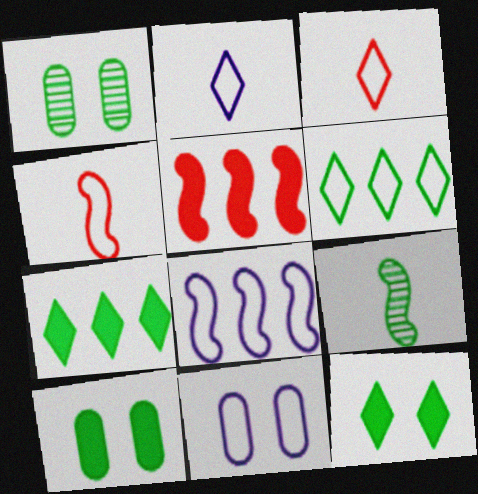[[1, 2, 5], 
[2, 8, 11], 
[4, 6, 11], 
[6, 9, 10]]